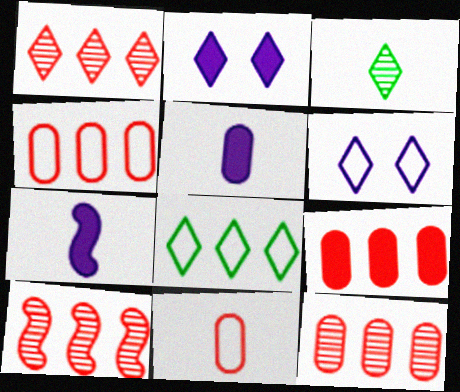[[1, 10, 12], 
[3, 7, 11], 
[4, 9, 12]]